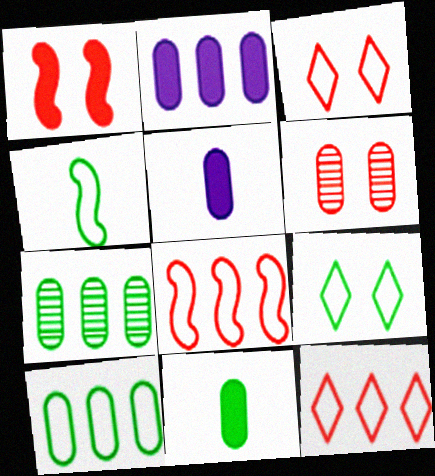[[1, 3, 6], 
[4, 9, 10], 
[5, 6, 10]]